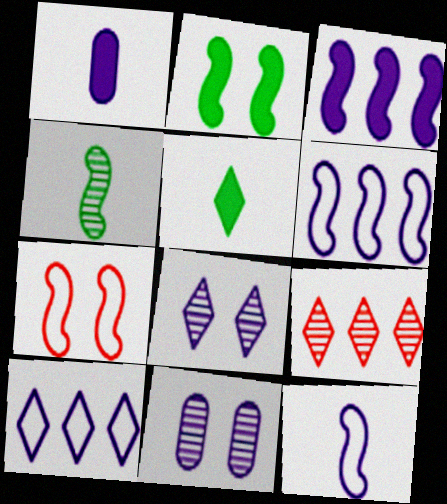[[1, 6, 8], 
[3, 4, 7], 
[4, 9, 11]]